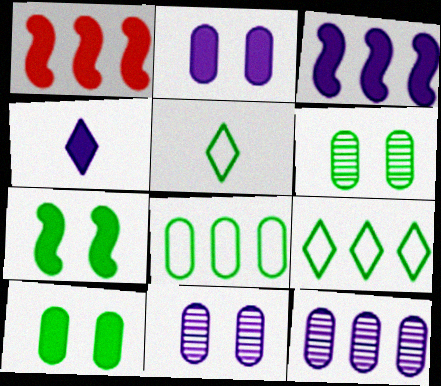[[1, 4, 10], 
[1, 5, 11], 
[1, 9, 12], 
[2, 3, 4]]